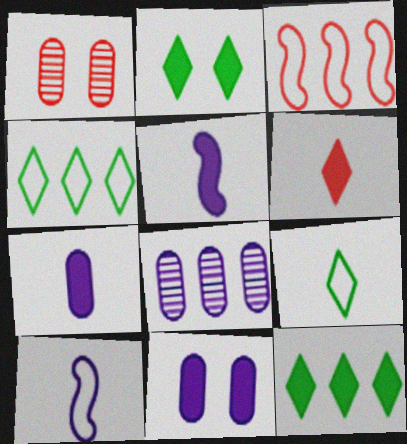[[1, 3, 6], 
[1, 4, 5], 
[1, 10, 12], 
[3, 8, 12]]